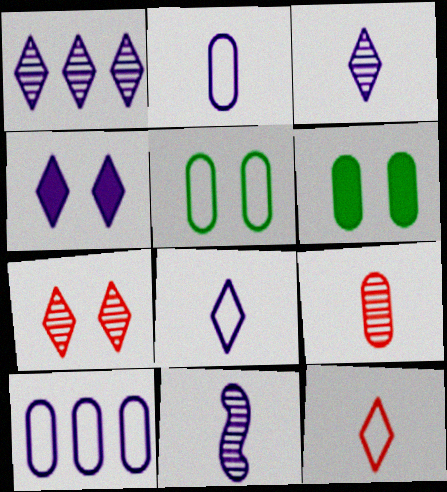[[1, 4, 8], 
[4, 10, 11], 
[6, 9, 10]]